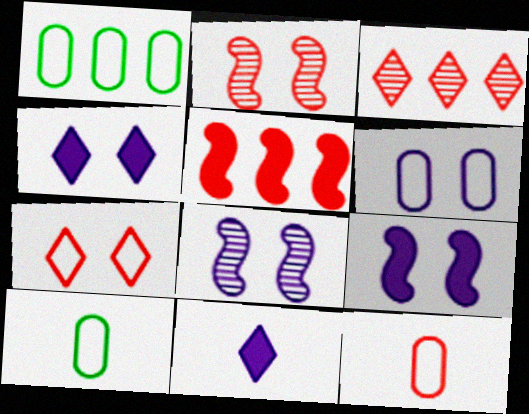[[1, 2, 11], 
[1, 6, 12], 
[3, 9, 10], 
[4, 6, 8]]